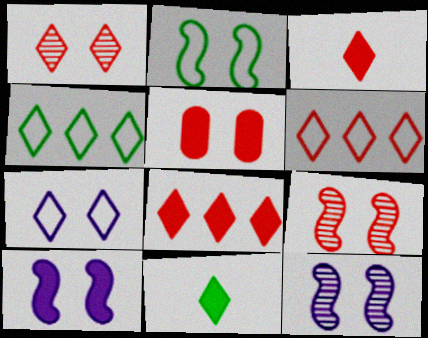[[1, 3, 6], 
[2, 9, 10]]